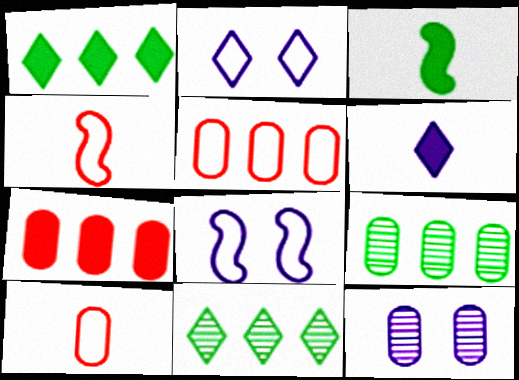[[1, 4, 12]]